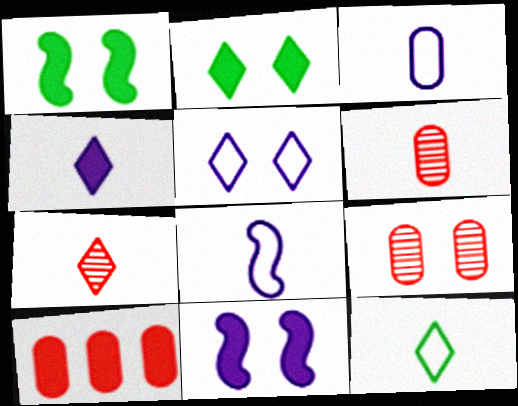[[1, 4, 10], 
[1, 5, 9], 
[4, 7, 12]]